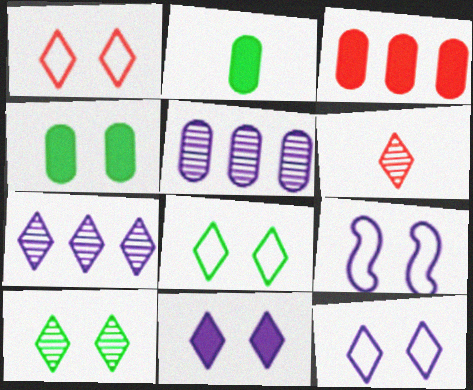[[1, 8, 12], 
[1, 10, 11], 
[6, 7, 10]]